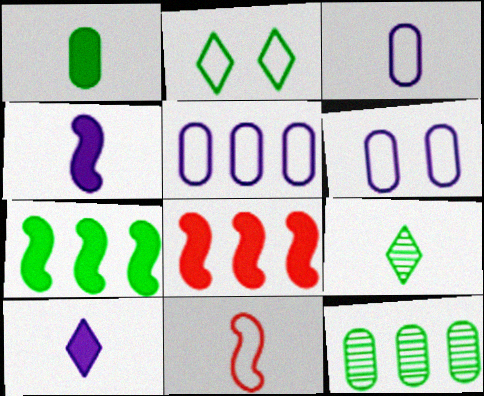[[2, 5, 11], 
[3, 5, 6], 
[6, 8, 9]]